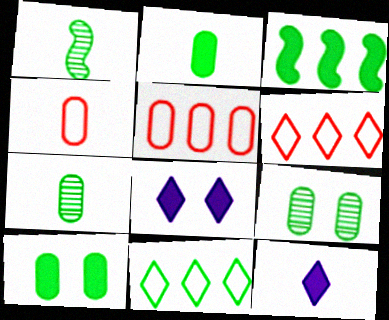[[1, 4, 12], 
[1, 5, 8], 
[1, 10, 11]]